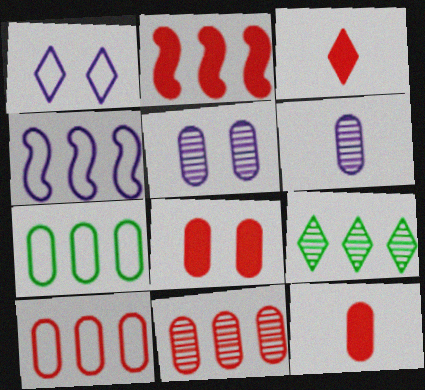[[1, 3, 9], 
[2, 3, 8], 
[5, 7, 12], 
[6, 7, 8]]